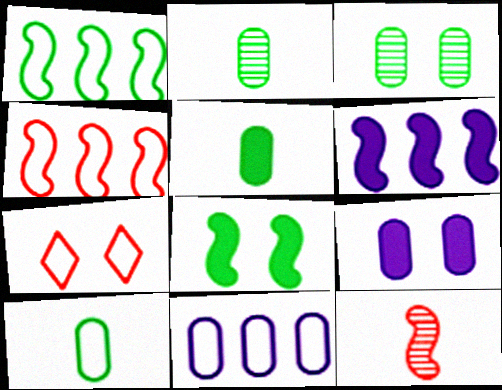[[2, 5, 10], 
[2, 6, 7]]